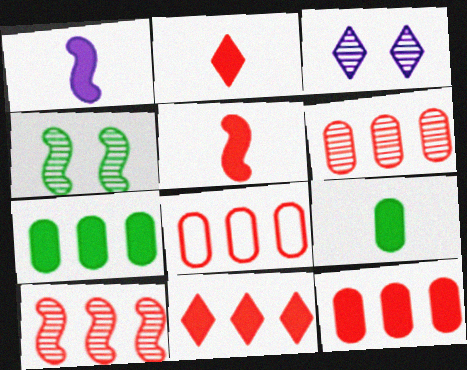[[1, 2, 9], 
[6, 8, 12], 
[8, 10, 11]]